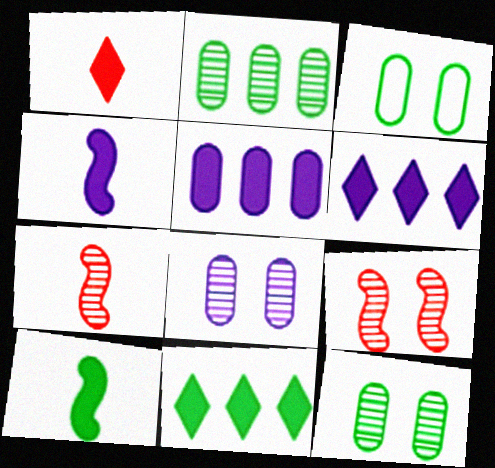[[3, 6, 7]]